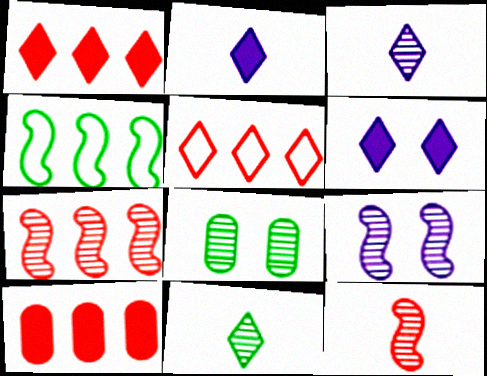[[3, 7, 8], 
[5, 6, 11], 
[5, 7, 10]]